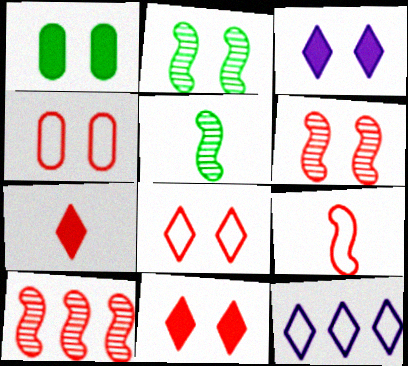[[2, 3, 4], 
[4, 6, 11], 
[4, 7, 10]]